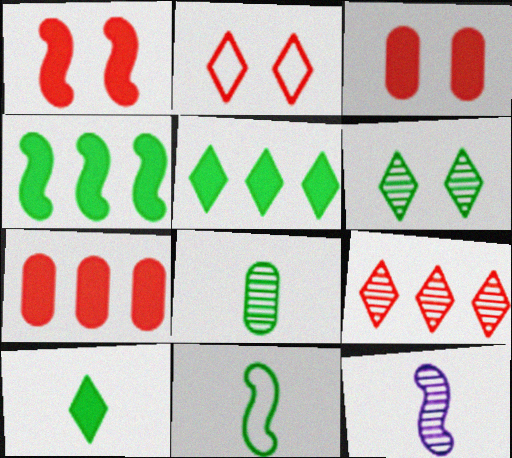[[8, 10, 11]]